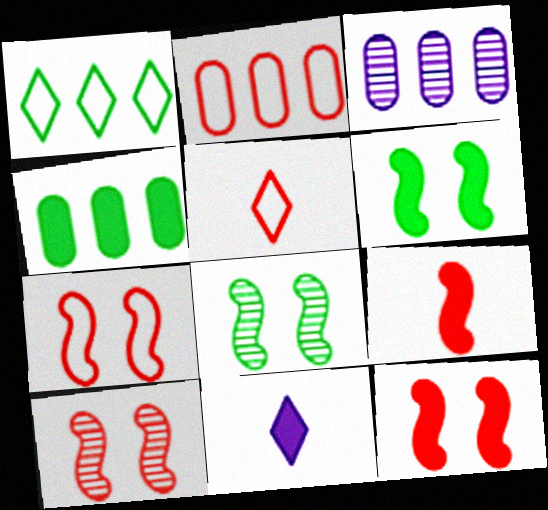[[2, 3, 4], 
[2, 5, 7], 
[2, 8, 11], 
[3, 5, 6], 
[4, 11, 12], 
[7, 10, 12]]